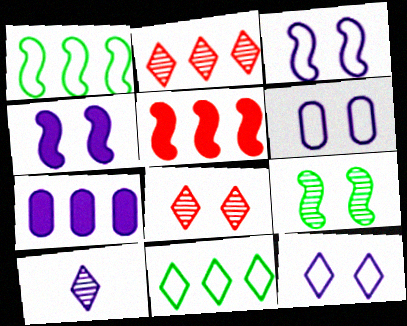[[1, 2, 7], 
[3, 6, 12], 
[3, 7, 10]]